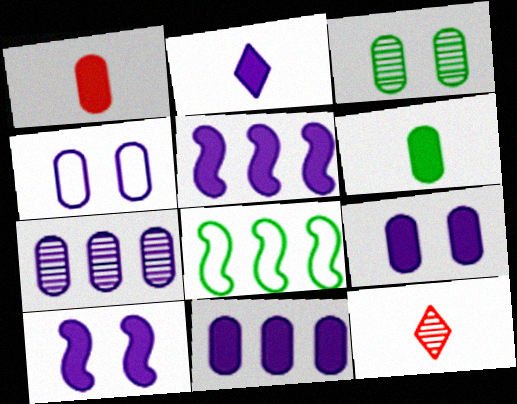[[2, 5, 9], 
[2, 10, 11], 
[8, 9, 12]]